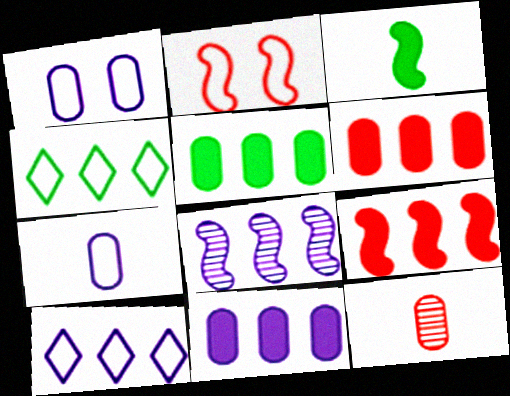[[1, 5, 12], 
[2, 3, 8], 
[2, 4, 7], 
[4, 6, 8], 
[5, 6, 11], 
[8, 10, 11]]